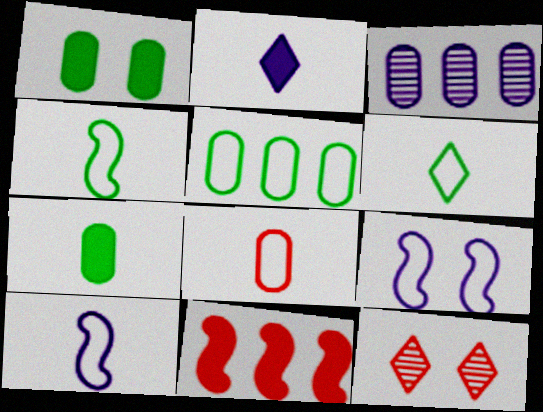[[1, 2, 11], 
[1, 3, 8], 
[1, 9, 12], 
[2, 3, 9], 
[6, 8, 10], 
[8, 11, 12]]